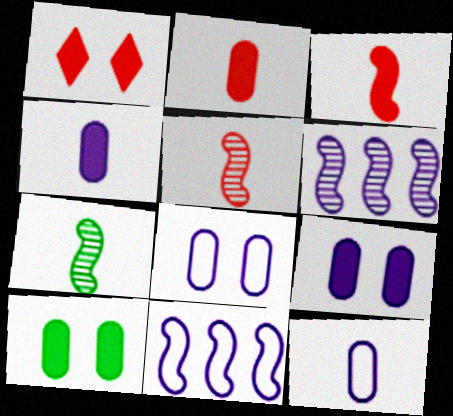[]